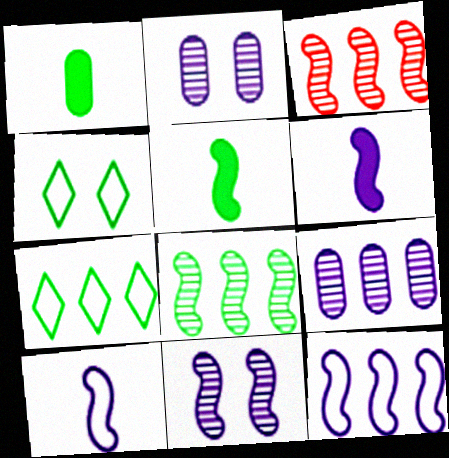[[1, 4, 8], 
[6, 11, 12]]